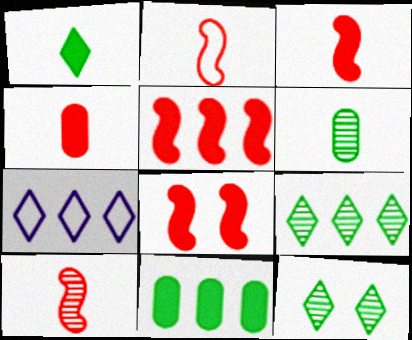[[2, 3, 10], 
[3, 5, 8], 
[6, 7, 8]]